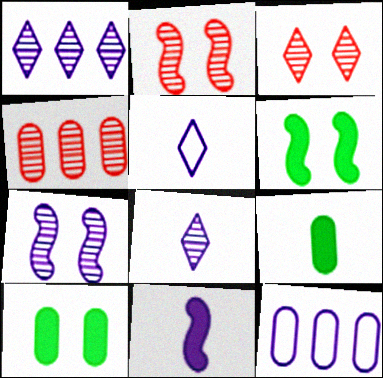[[4, 5, 6]]